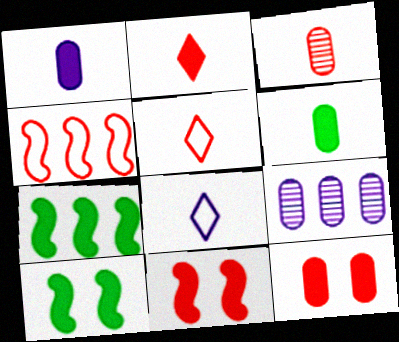[[5, 9, 10]]